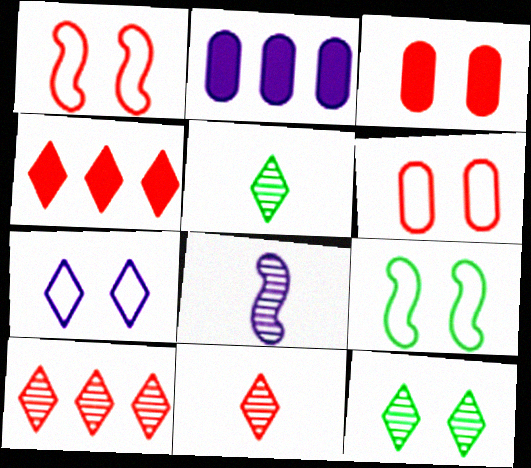[[1, 2, 5], 
[2, 7, 8], 
[2, 9, 11], 
[4, 5, 7], 
[6, 7, 9]]